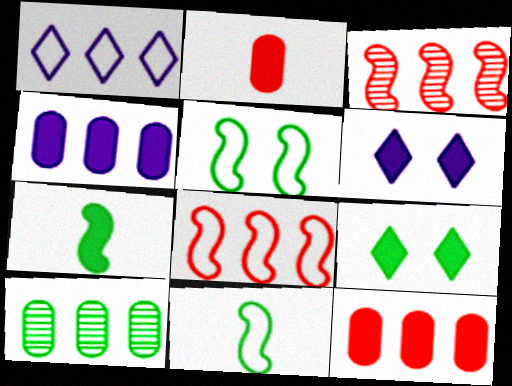[[6, 7, 12], 
[9, 10, 11]]